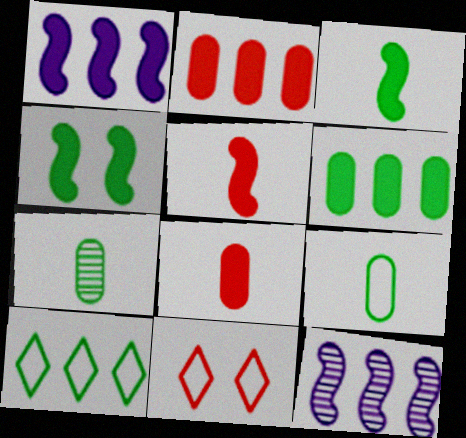[[1, 4, 5], 
[1, 7, 11], 
[2, 10, 12], 
[4, 7, 10]]